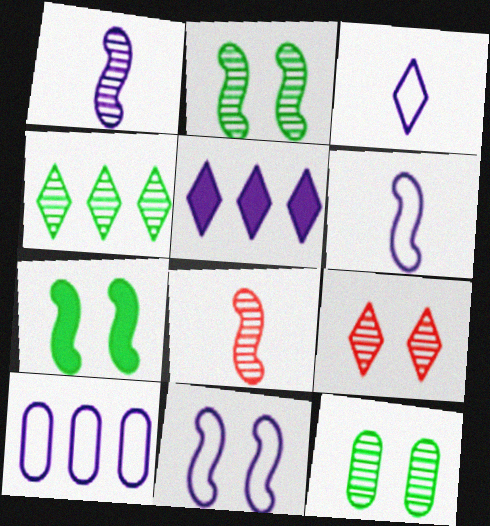[[3, 10, 11]]